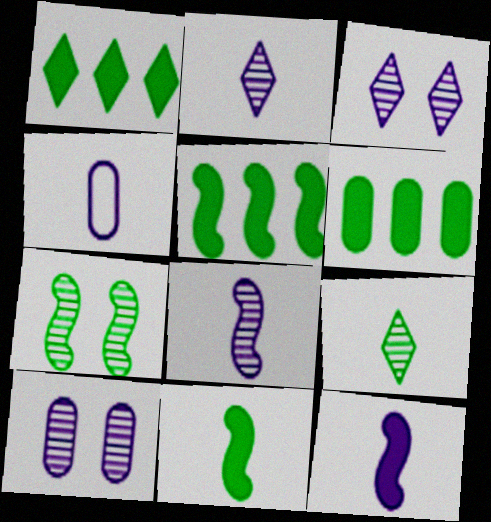[[1, 5, 6], 
[2, 4, 12]]